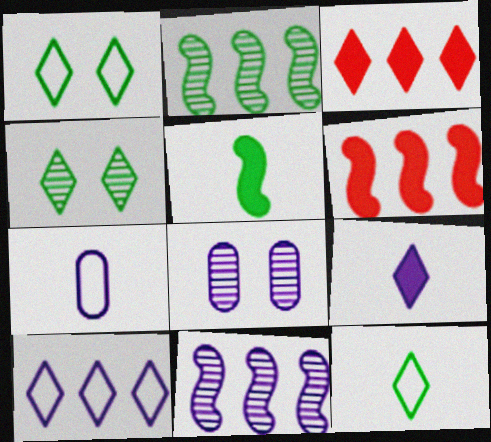[[4, 6, 7], 
[6, 8, 12]]